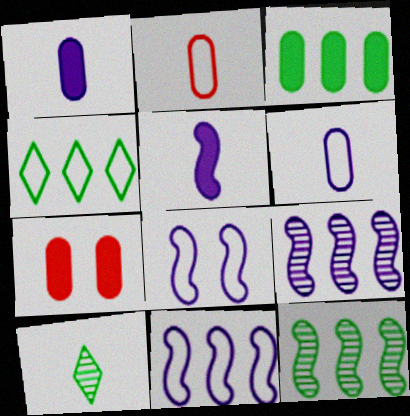[[1, 3, 7], 
[2, 4, 8], 
[2, 5, 10], 
[3, 4, 12], 
[5, 8, 9], 
[7, 10, 11]]